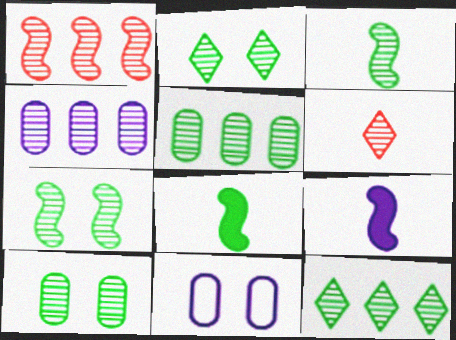[[1, 4, 12], 
[2, 3, 5], 
[2, 7, 10], 
[3, 10, 12], 
[4, 6, 7]]